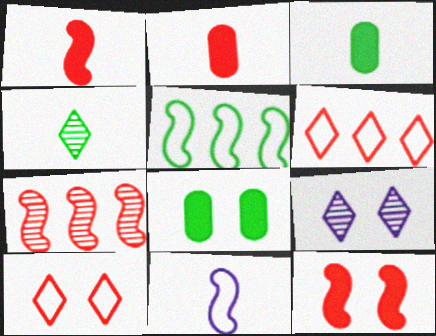[[2, 4, 11], 
[2, 5, 9], 
[2, 7, 10], 
[4, 5, 8]]